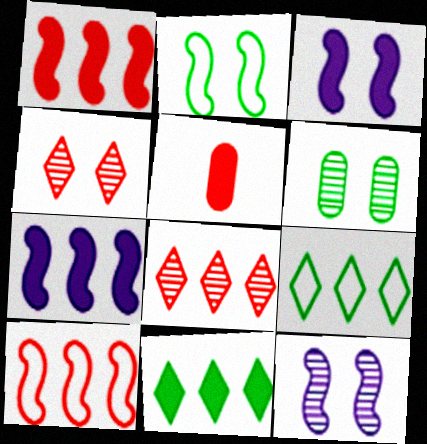[[3, 5, 11], 
[4, 5, 10], 
[4, 6, 12], 
[5, 9, 12]]